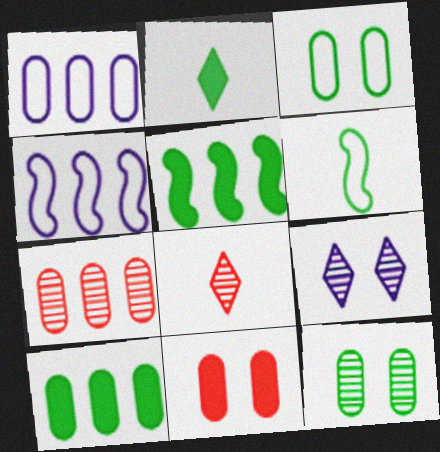[[1, 7, 10]]